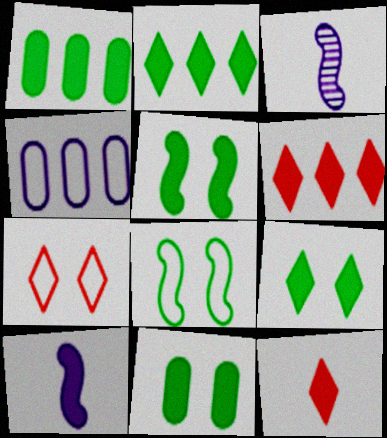[[1, 3, 7], 
[5, 9, 11], 
[6, 10, 11]]